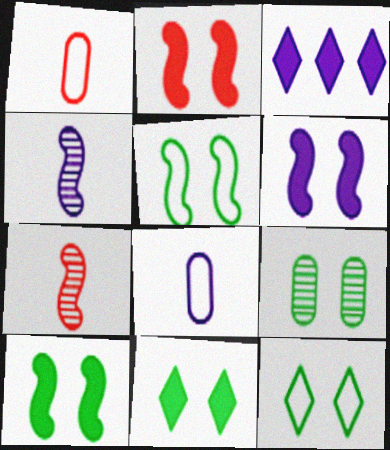[[2, 6, 10], 
[5, 9, 11], 
[9, 10, 12]]